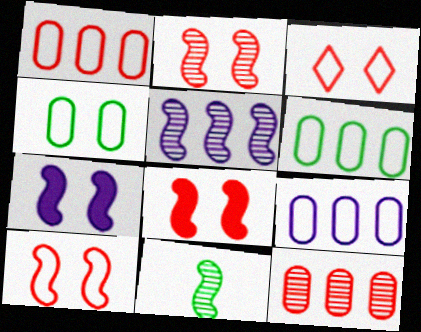[[1, 6, 9], 
[2, 5, 11], 
[2, 8, 10]]